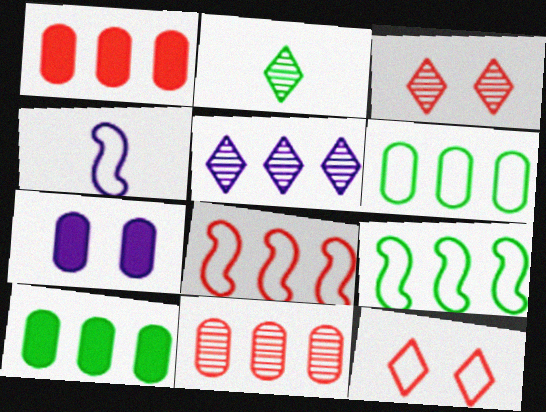[[1, 5, 9], 
[2, 3, 5], 
[2, 7, 8], 
[3, 4, 10], 
[4, 5, 7], 
[4, 6, 12], 
[5, 8, 10]]